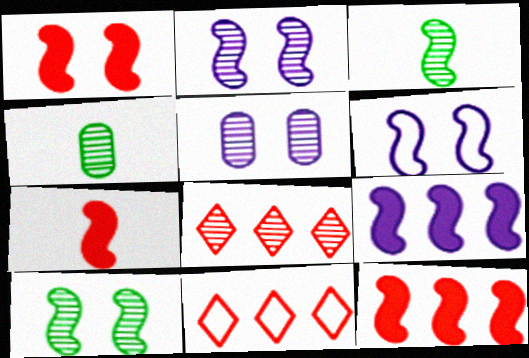[[1, 6, 10], 
[1, 7, 12], 
[2, 4, 8], 
[3, 5, 8], 
[3, 6, 12]]